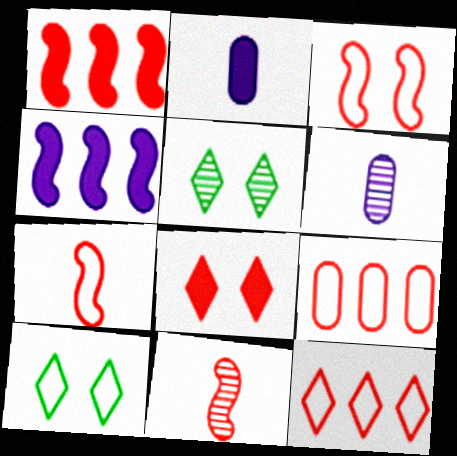[[1, 3, 11], 
[1, 6, 10], 
[8, 9, 11]]